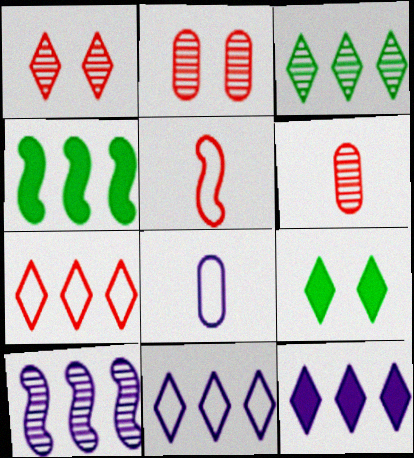[[1, 4, 8], 
[3, 7, 12]]